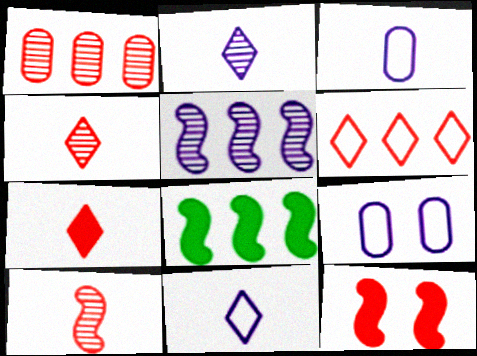[[4, 8, 9]]